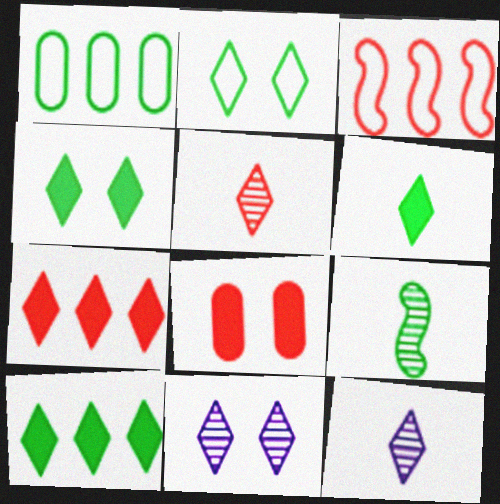[[1, 4, 9], 
[2, 7, 12], 
[3, 5, 8], 
[4, 6, 10]]